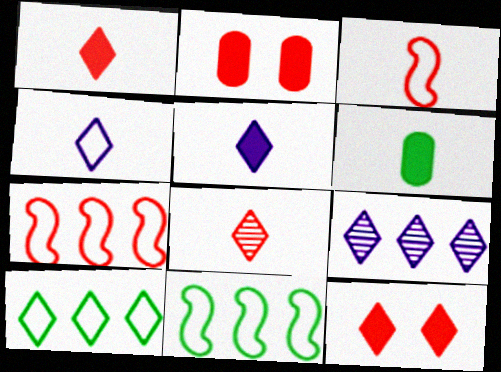[[2, 7, 8]]